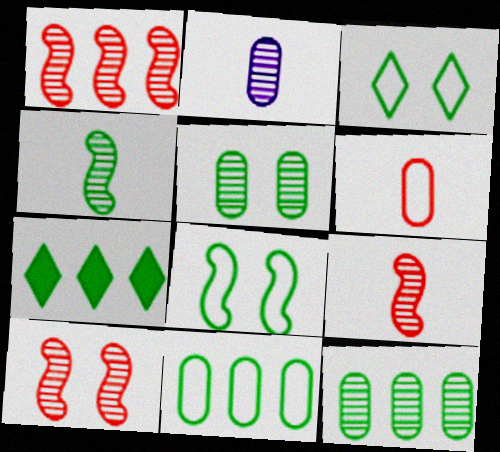[[1, 9, 10]]